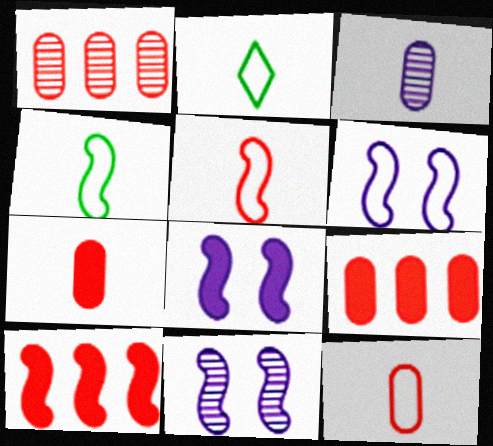[[1, 2, 8], 
[2, 9, 11], 
[4, 10, 11], 
[6, 8, 11]]